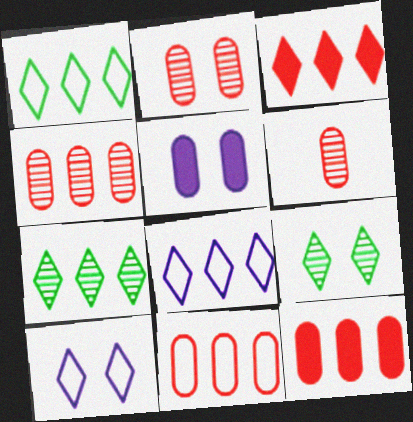[[2, 4, 6], 
[3, 7, 8], 
[4, 11, 12]]